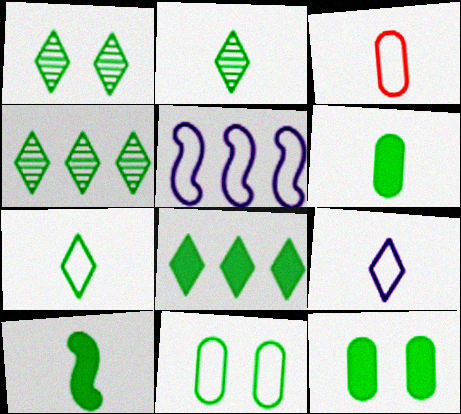[[1, 2, 4], 
[1, 7, 8], 
[4, 10, 11], 
[8, 10, 12]]